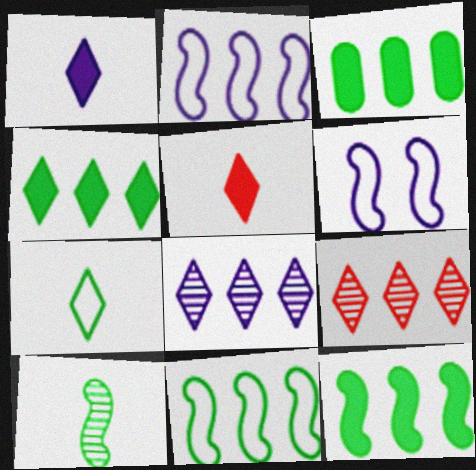[[2, 3, 9], 
[3, 4, 12]]